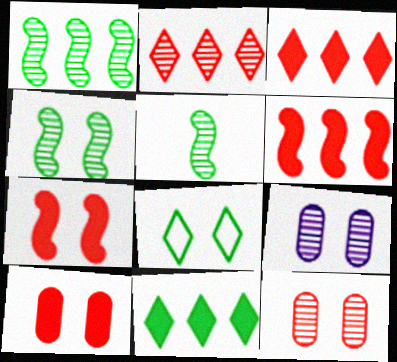[[1, 4, 5], 
[2, 5, 9], 
[7, 8, 9]]